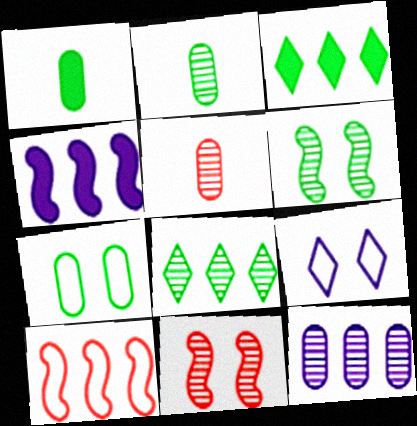[[2, 6, 8], 
[3, 10, 12]]